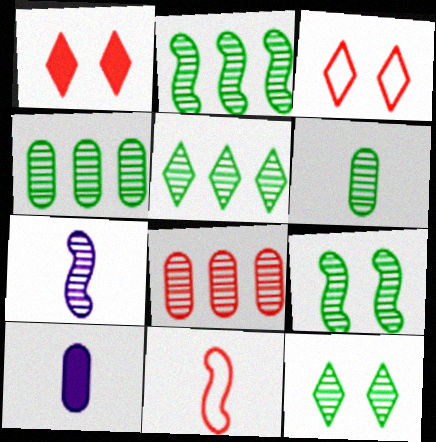[[1, 8, 11], 
[2, 3, 10], 
[2, 4, 5], 
[2, 6, 12], 
[5, 6, 9], 
[7, 8, 12]]